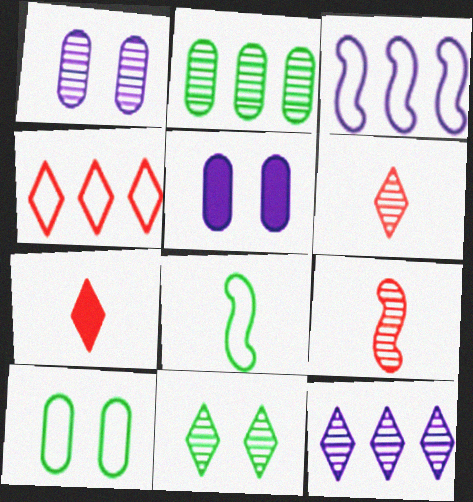[[6, 11, 12]]